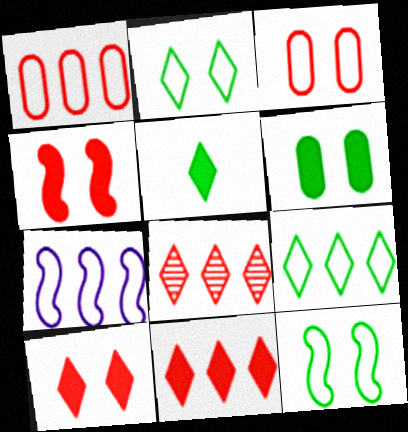[[1, 7, 9]]